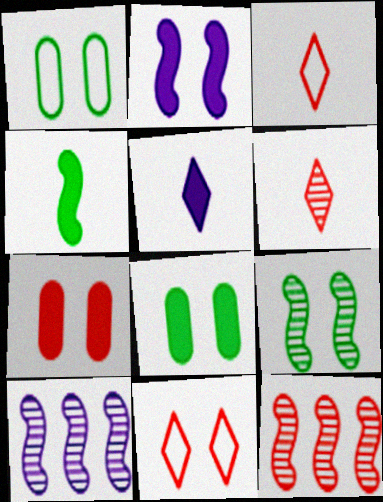[[1, 5, 12], 
[3, 7, 12], 
[3, 8, 10]]